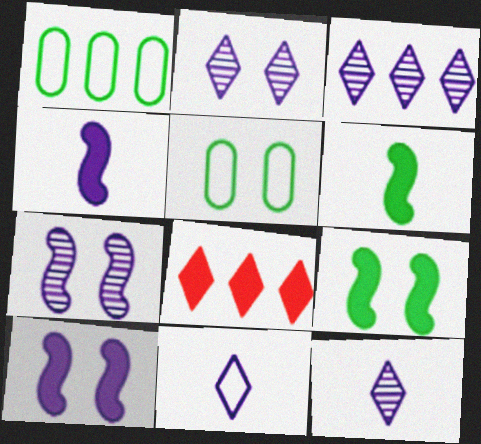[[2, 3, 12]]